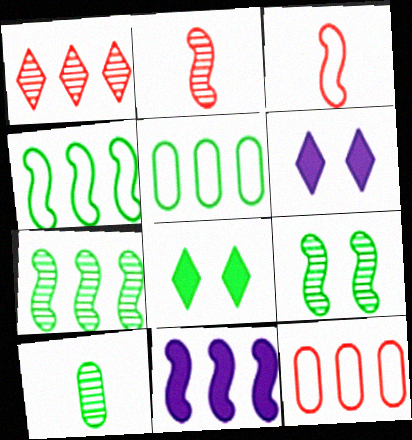[[1, 5, 11], 
[2, 5, 6], 
[3, 9, 11], 
[4, 8, 10]]